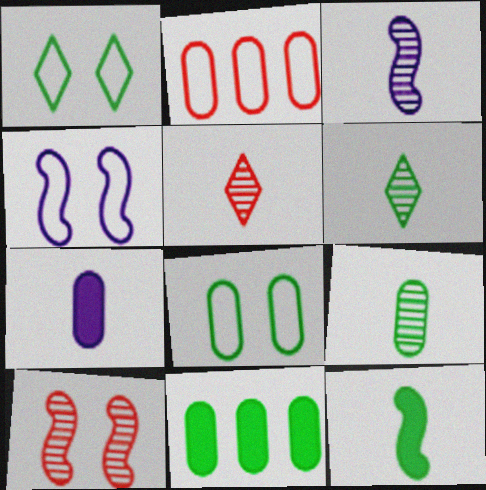[[3, 5, 9], 
[4, 5, 11], 
[8, 9, 11]]